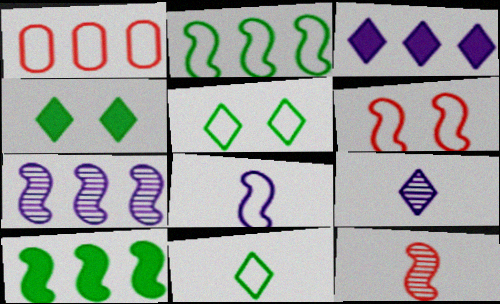[[1, 5, 8], 
[2, 6, 8]]